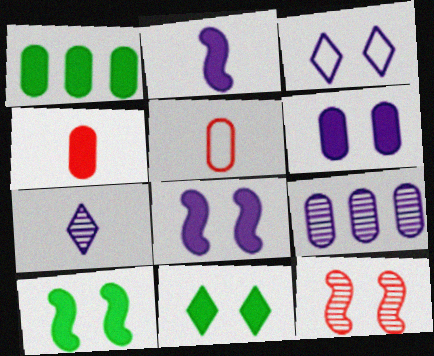[[1, 4, 6], 
[2, 3, 9]]